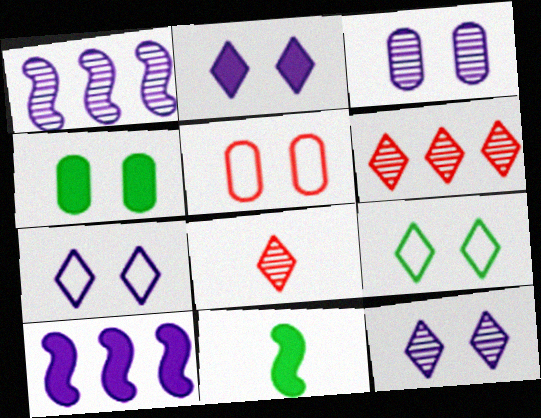[[2, 7, 12], 
[3, 4, 5]]